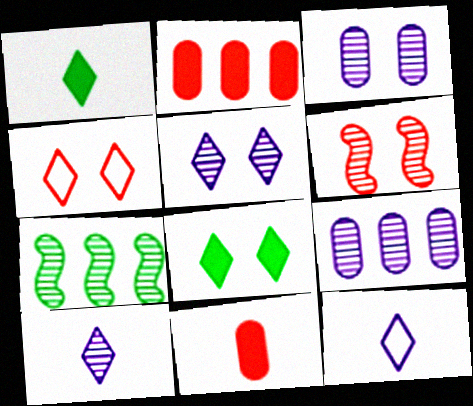[[4, 5, 8]]